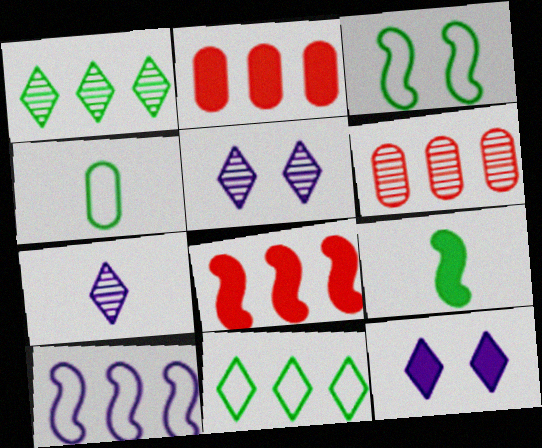[[1, 2, 10], 
[2, 3, 7], 
[2, 9, 12], 
[3, 4, 11], 
[4, 5, 8]]